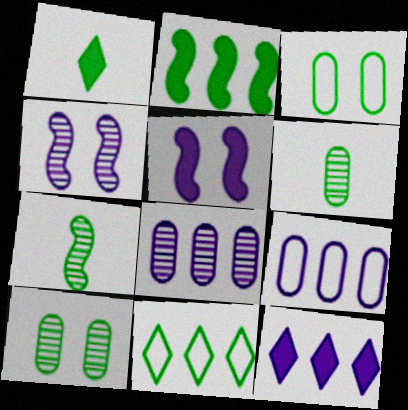[]